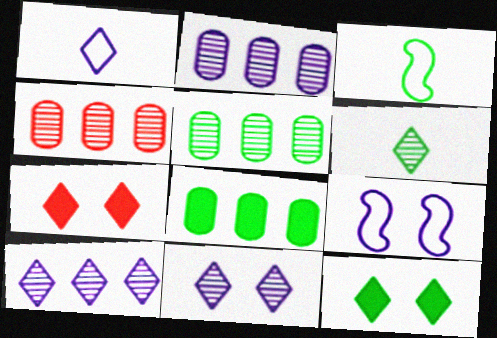[[2, 3, 7], 
[2, 4, 5], 
[3, 5, 12]]